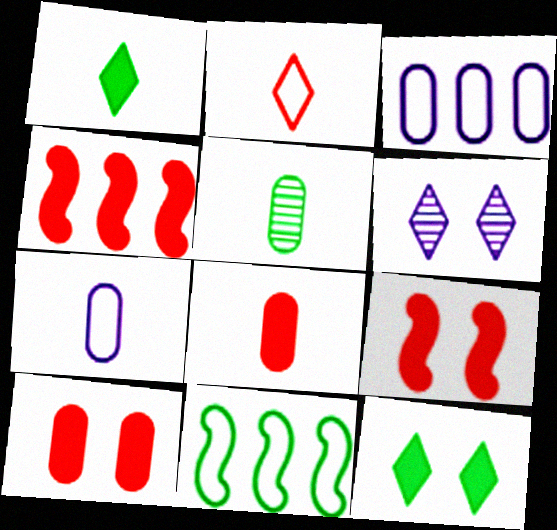[[3, 5, 10], 
[5, 7, 8], 
[5, 11, 12], 
[6, 8, 11]]